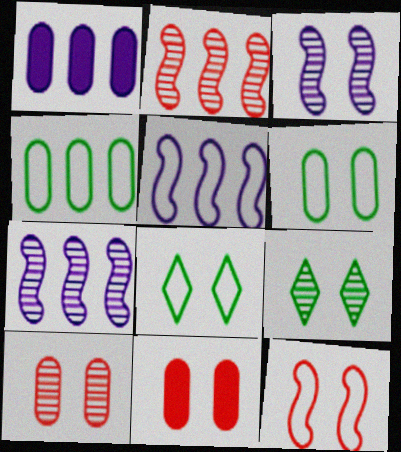[[3, 8, 11], 
[3, 9, 10]]